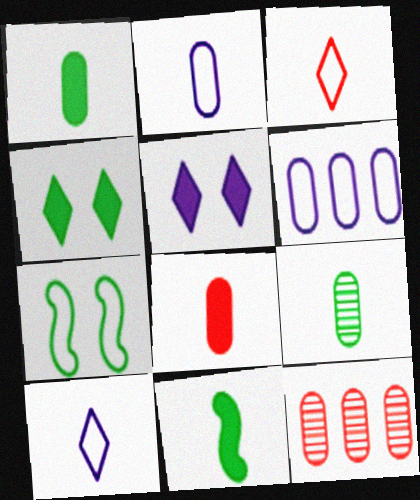[[2, 8, 9], 
[3, 6, 7]]